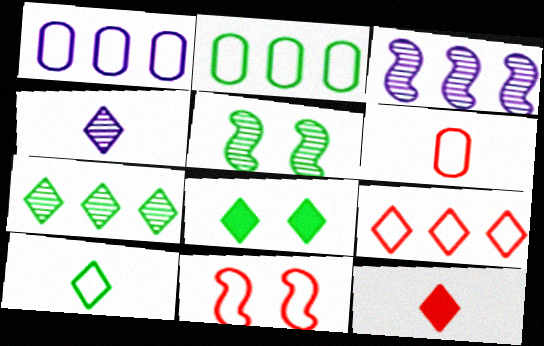[[1, 5, 12], 
[1, 10, 11], 
[3, 6, 8], 
[4, 8, 9], 
[4, 10, 12], 
[6, 9, 11], 
[7, 8, 10]]